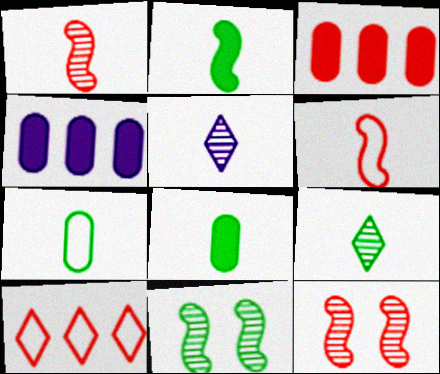[[2, 7, 9], 
[5, 6, 8]]